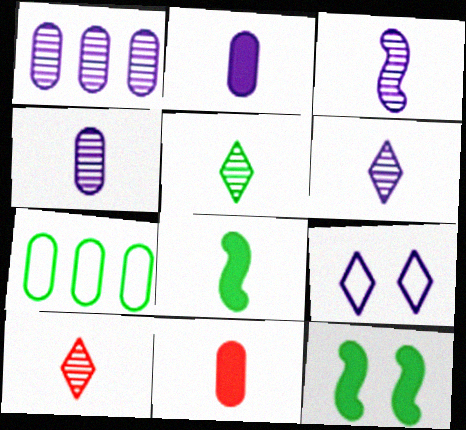[[3, 4, 6], 
[5, 6, 10], 
[5, 7, 12]]